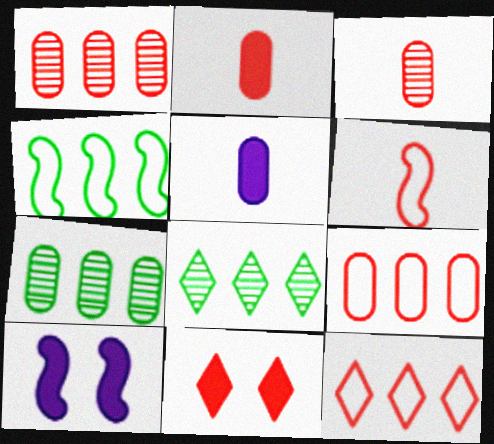[[1, 6, 11]]